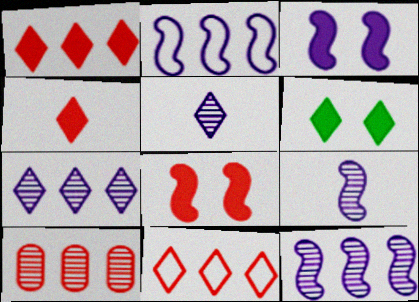[[2, 3, 9], 
[5, 6, 11]]